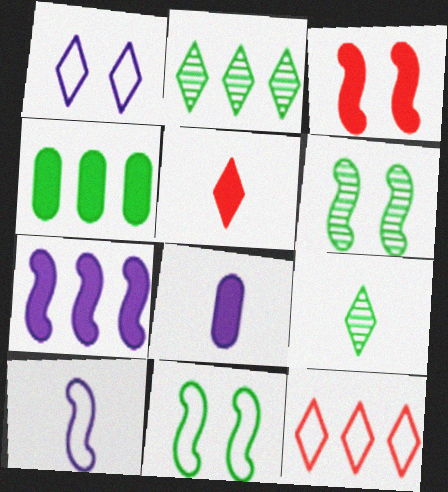[[1, 2, 5], 
[4, 9, 11], 
[6, 8, 12]]